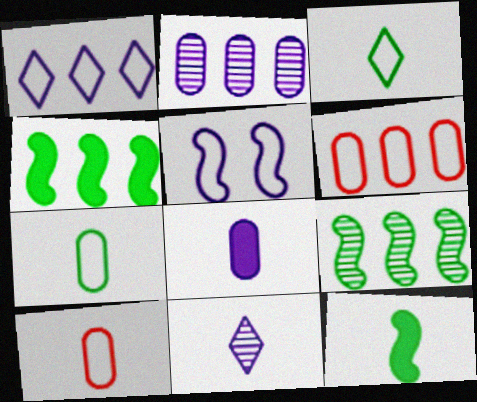[[3, 5, 6], 
[10, 11, 12]]